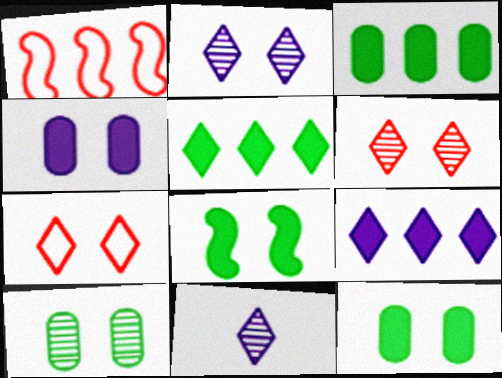[[1, 11, 12], 
[5, 7, 11]]